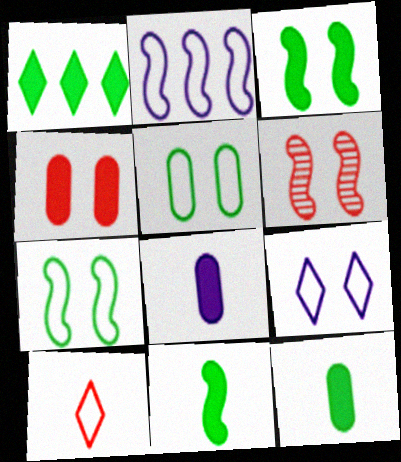[[1, 3, 12], 
[2, 5, 10], 
[2, 6, 11]]